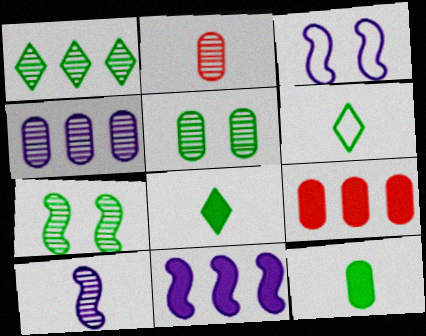[[2, 4, 5], 
[3, 10, 11]]